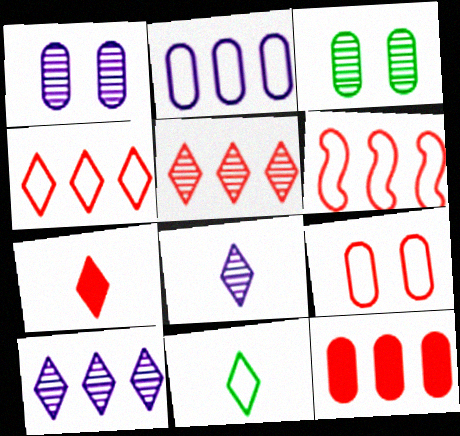[[5, 6, 12], 
[7, 8, 11]]